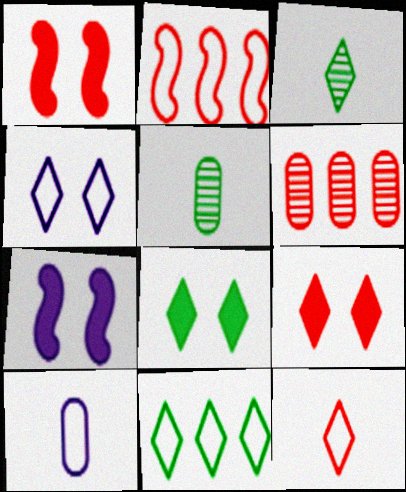[[1, 6, 12], 
[3, 8, 11], 
[4, 11, 12]]